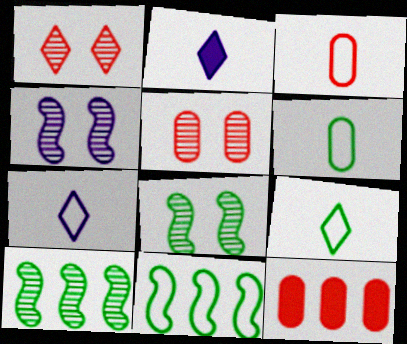[[2, 5, 11], 
[3, 5, 12], 
[4, 9, 12], 
[7, 8, 12]]